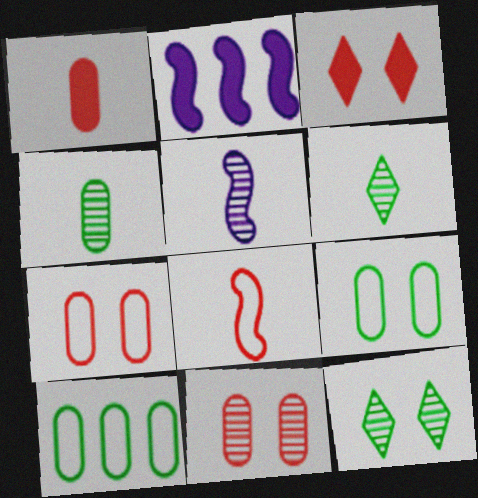[[2, 6, 7], 
[3, 5, 10]]